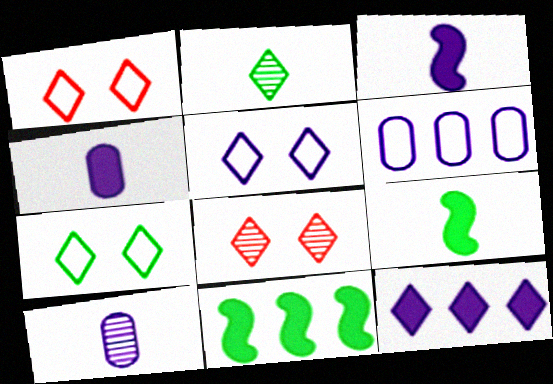[[1, 2, 12], 
[1, 5, 7], 
[1, 10, 11], 
[6, 8, 9]]